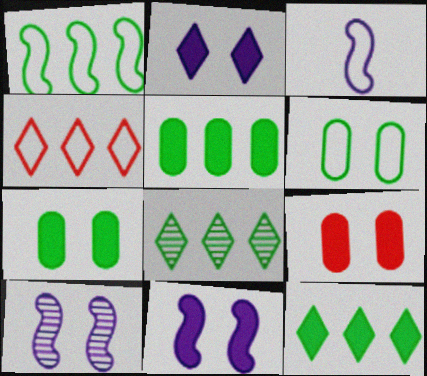[[1, 5, 8], 
[3, 4, 6], 
[3, 8, 9]]